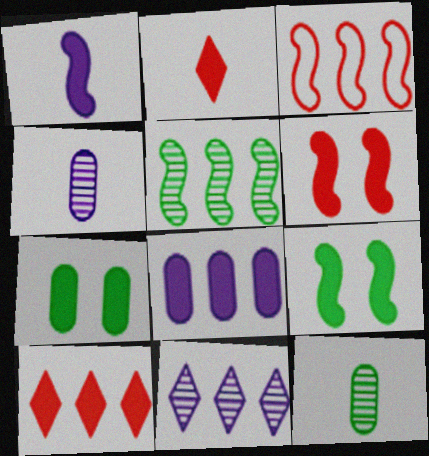[[1, 7, 10], 
[2, 8, 9]]